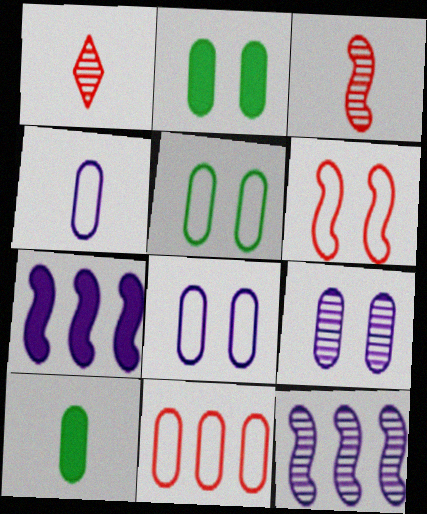[[1, 5, 7], 
[4, 5, 11], 
[9, 10, 11]]